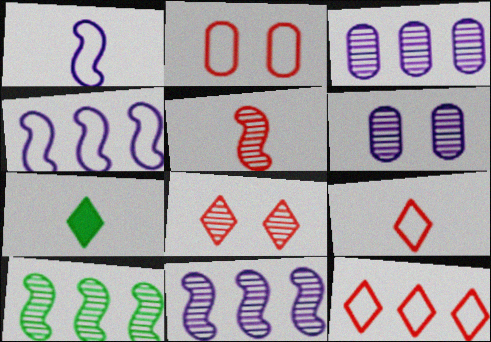[[2, 7, 11]]